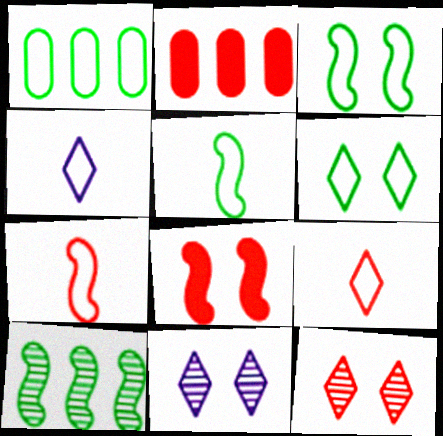[[1, 5, 6], 
[2, 5, 11], 
[2, 7, 12]]